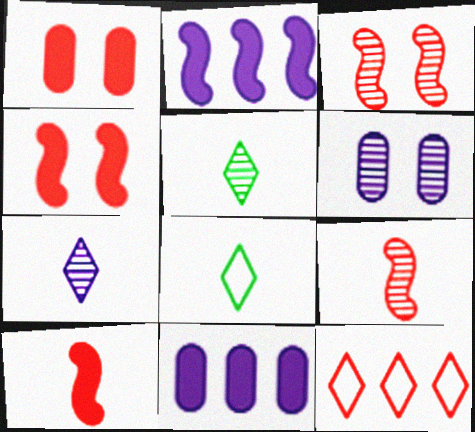[[1, 9, 12], 
[3, 8, 11]]